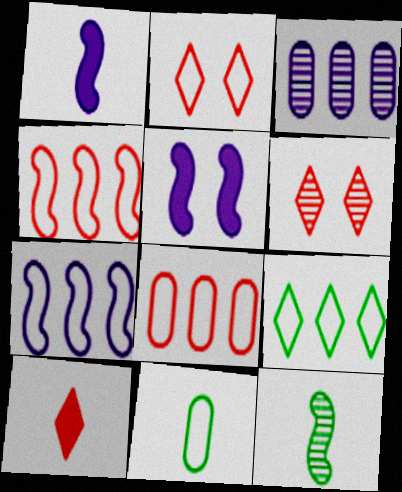[[2, 7, 11], 
[3, 6, 12], 
[4, 5, 12], 
[7, 8, 9]]